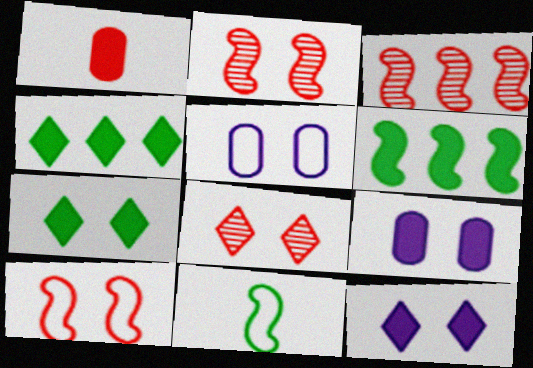[[1, 6, 12], 
[2, 5, 7]]